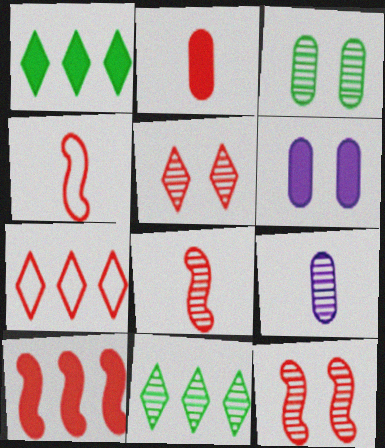[[2, 7, 12], 
[4, 6, 11], 
[4, 10, 12], 
[9, 11, 12]]